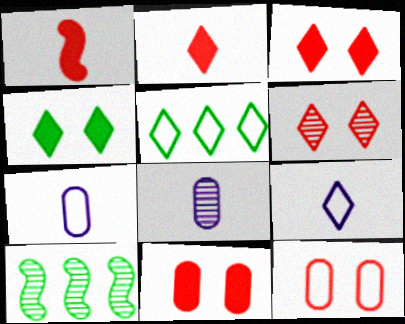[[3, 7, 10], 
[6, 8, 10], 
[9, 10, 11]]